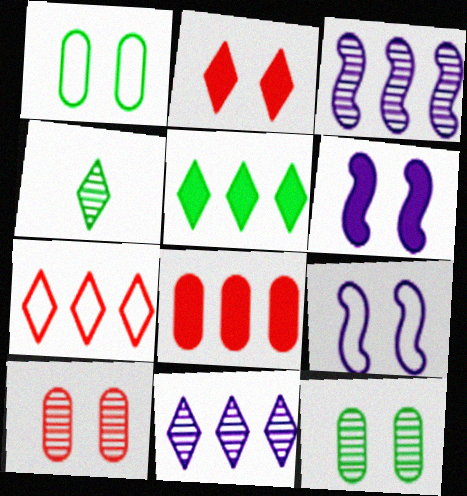[[2, 9, 12], 
[3, 4, 10], 
[4, 8, 9], 
[5, 7, 11]]